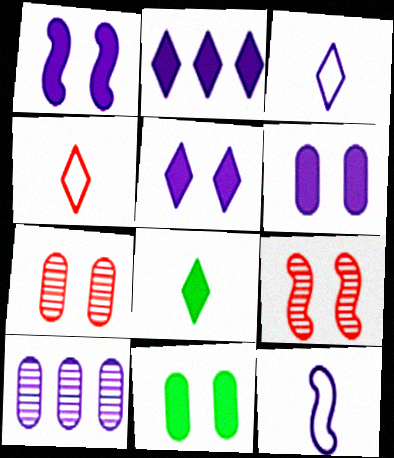[[1, 3, 10], 
[1, 5, 6], 
[5, 10, 12]]